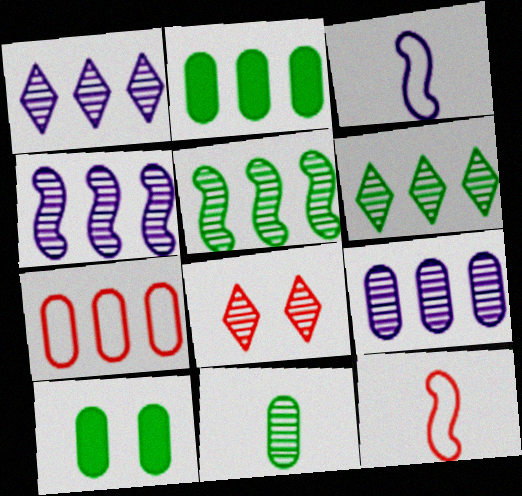[[1, 4, 9], 
[1, 10, 12], 
[2, 3, 8], 
[2, 7, 9], 
[4, 8, 11]]